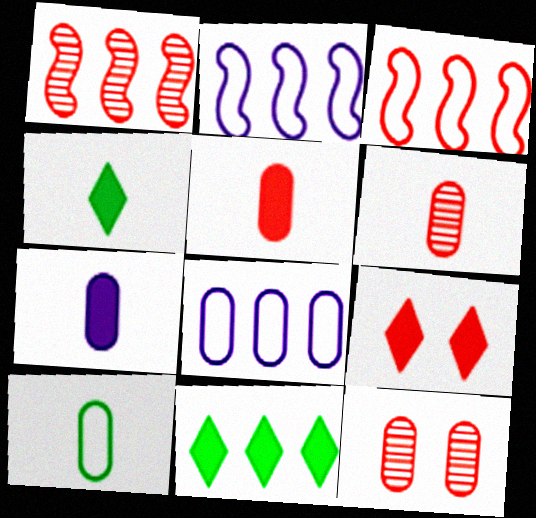[[1, 8, 11], 
[2, 4, 12], 
[3, 6, 9], 
[6, 7, 10]]